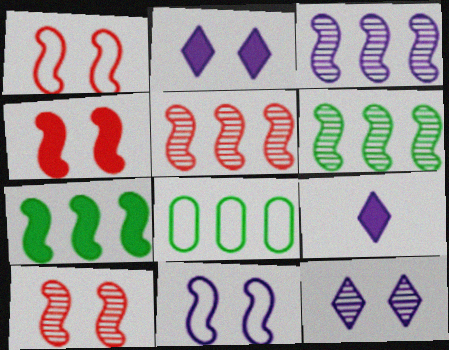[[1, 4, 10], 
[3, 5, 6], 
[8, 9, 10]]